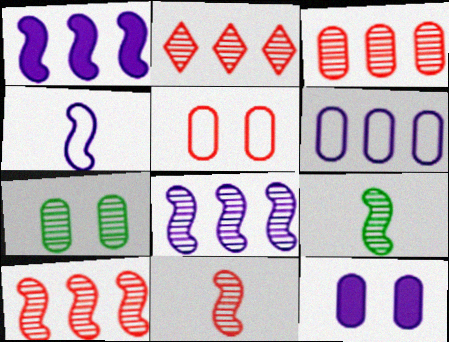[[2, 3, 10], 
[5, 7, 12]]